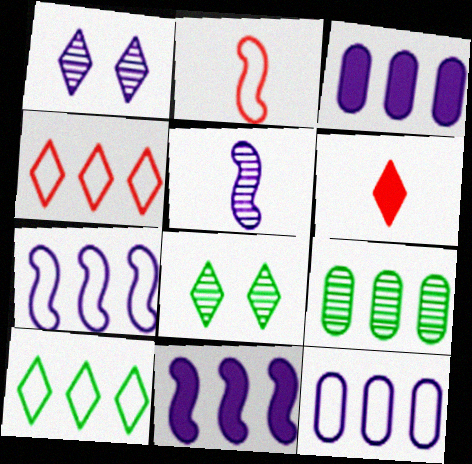[[1, 6, 10], 
[2, 3, 8], 
[4, 9, 11]]